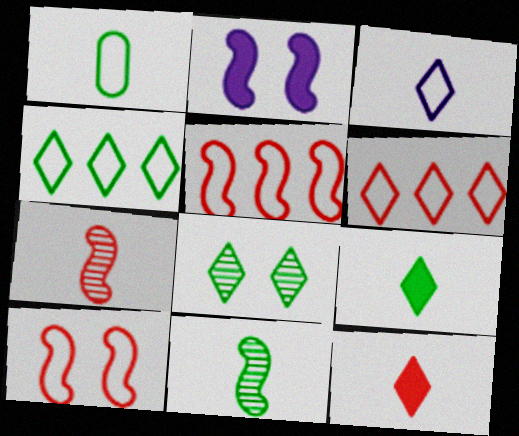[[1, 9, 11], 
[2, 5, 11], 
[4, 8, 9]]